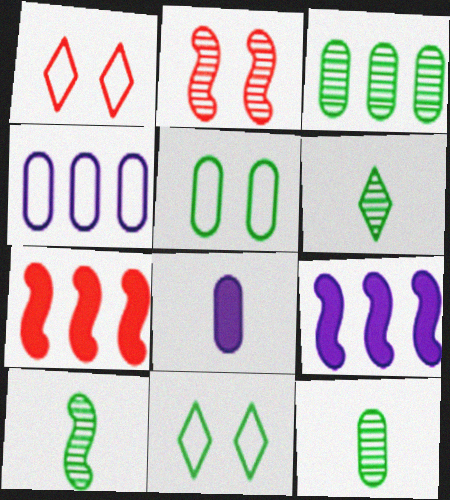[[1, 9, 12], 
[6, 10, 12]]